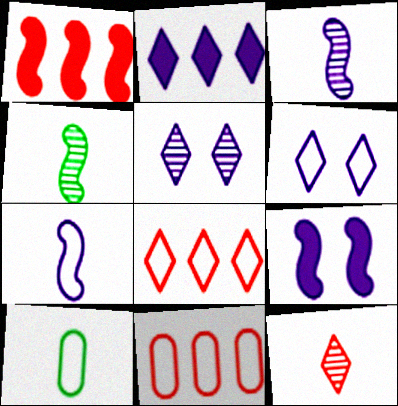[[1, 5, 10]]